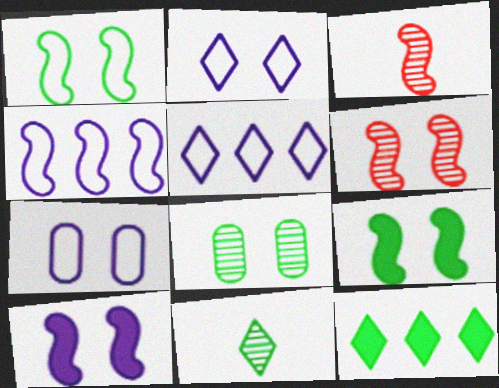[[1, 6, 10], 
[3, 4, 9], 
[3, 7, 12]]